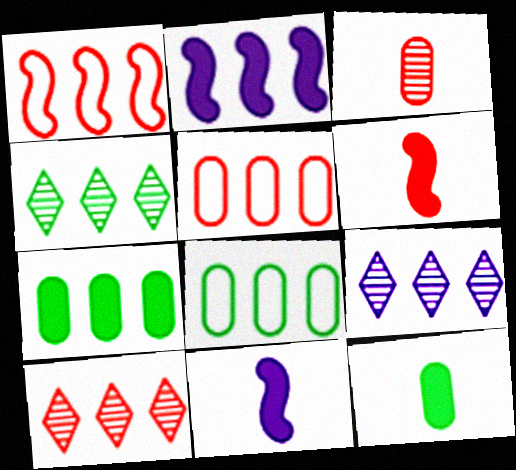[[1, 7, 9], 
[2, 4, 5], 
[2, 8, 10], 
[4, 9, 10]]